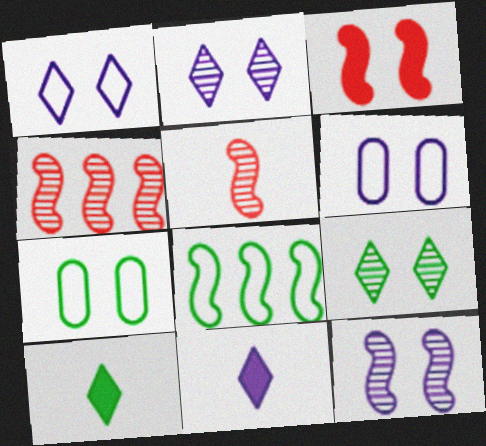[[2, 3, 7], 
[3, 6, 9], 
[4, 6, 10], 
[4, 7, 11]]